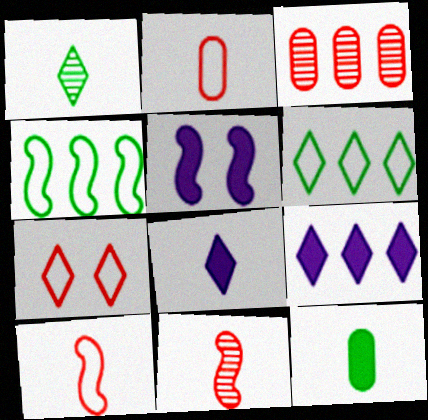[[1, 7, 9], 
[3, 4, 9], 
[4, 5, 11]]